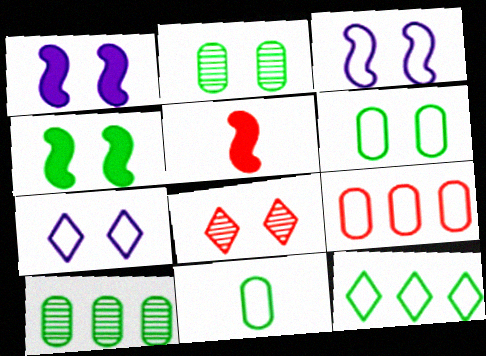[[1, 6, 8], 
[5, 7, 10], 
[5, 8, 9]]